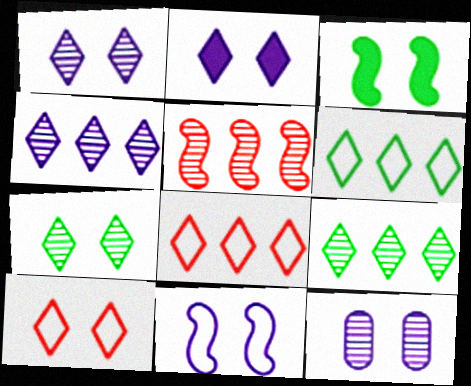[[2, 7, 10], 
[2, 11, 12], 
[3, 10, 12]]